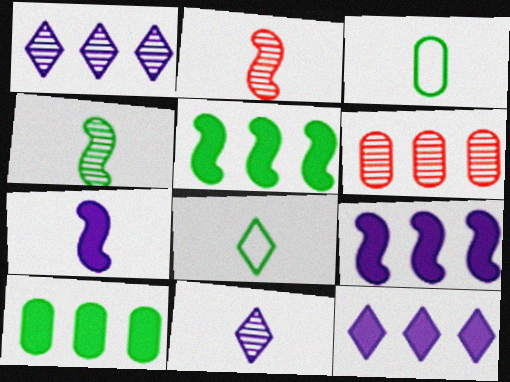[]